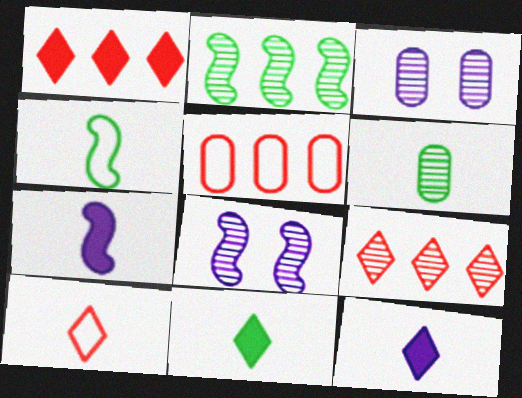[[1, 3, 4], 
[4, 6, 11], 
[5, 8, 11], 
[6, 7, 10], 
[6, 8, 9]]